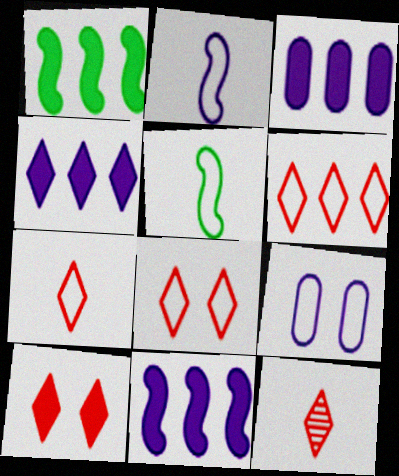[[1, 9, 12], 
[3, 4, 11], 
[5, 6, 9], 
[6, 7, 8], 
[6, 10, 12]]